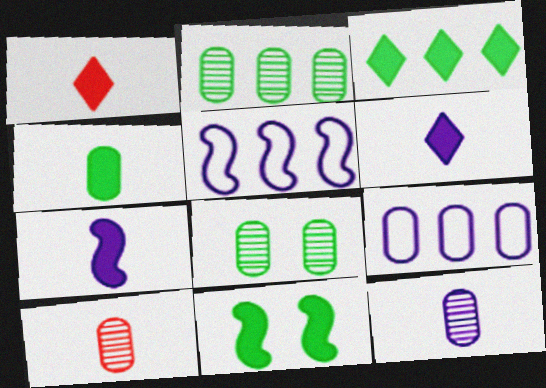[[1, 4, 7], 
[1, 5, 8], 
[3, 4, 11]]